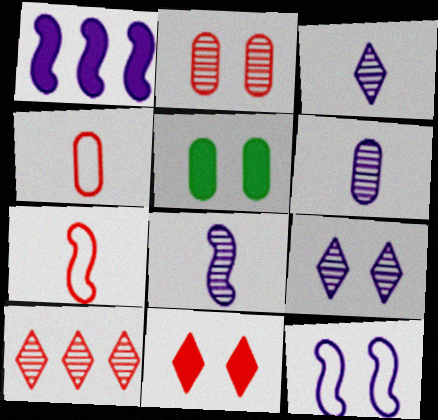[[1, 8, 12], 
[3, 6, 8]]